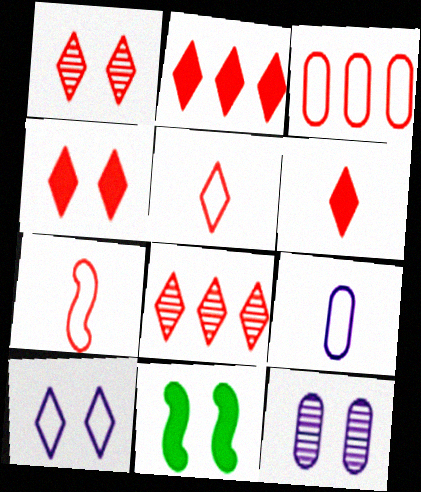[[1, 2, 5], 
[2, 4, 6], 
[4, 5, 8], 
[8, 9, 11]]